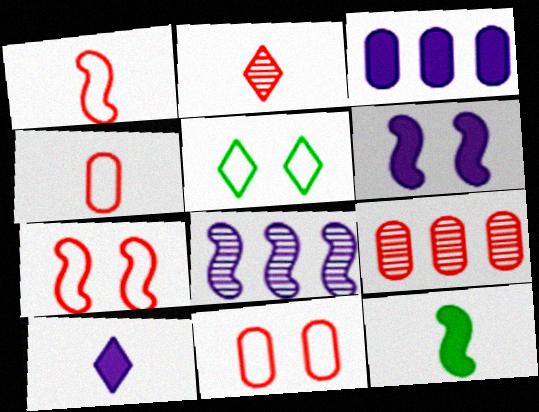[[3, 6, 10], 
[7, 8, 12]]